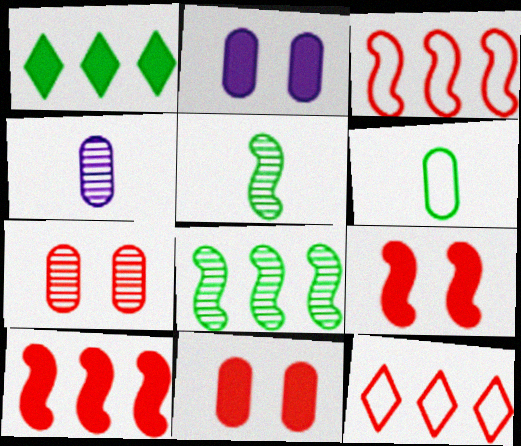[[2, 5, 12]]